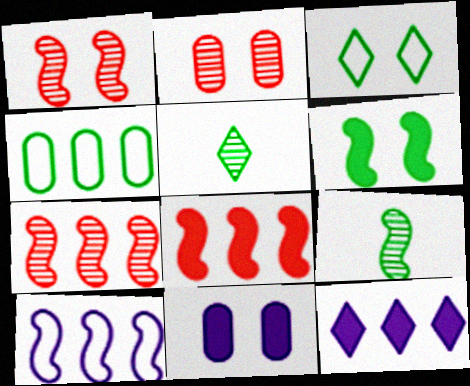[[1, 3, 11], 
[4, 5, 6], 
[4, 7, 12]]